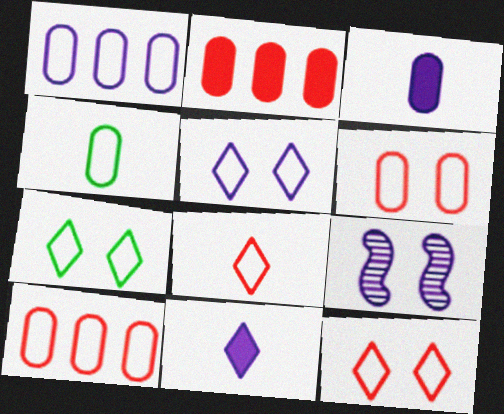[[1, 4, 6], 
[1, 9, 11], 
[5, 7, 12]]